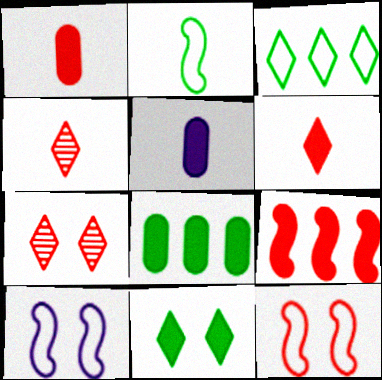[[2, 4, 5], 
[4, 8, 10], 
[5, 9, 11]]